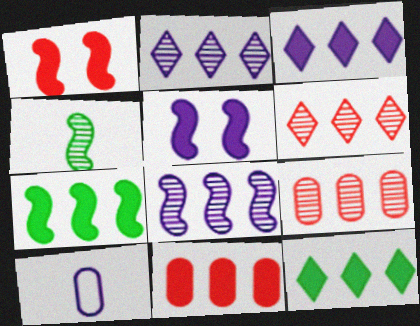[[2, 5, 10], 
[3, 7, 11]]